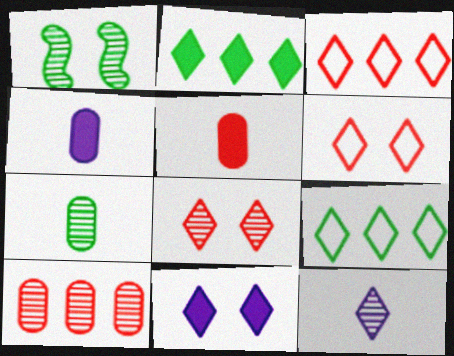[[1, 3, 4], 
[1, 10, 12], 
[2, 6, 12]]